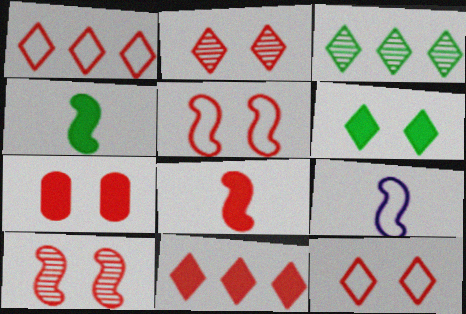[[2, 5, 7], 
[3, 7, 9], 
[7, 8, 11], 
[7, 10, 12]]